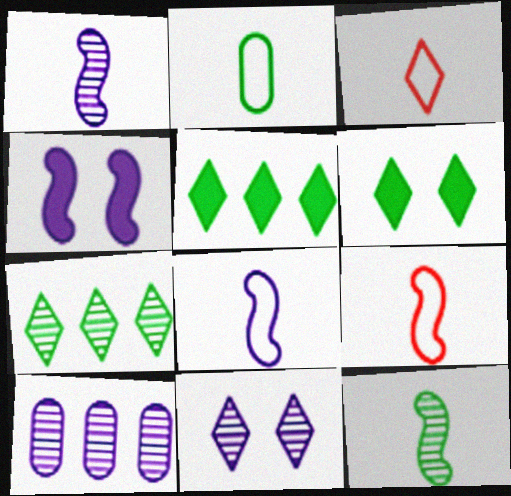[[1, 10, 11], 
[2, 3, 8], 
[3, 5, 11], 
[6, 9, 10]]